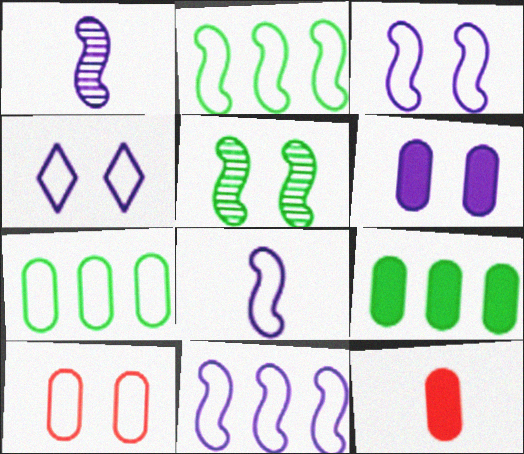[[3, 8, 11], 
[6, 9, 12]]